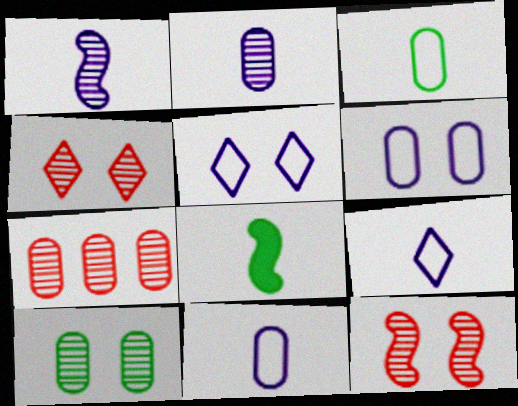[[2, 7, 10], 
[5, 7, 8]]